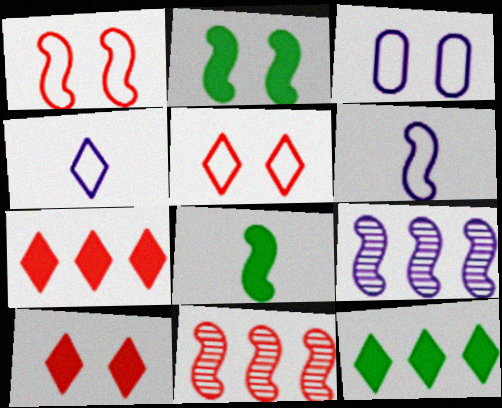[[1, 8, 9], 
[2, 6, 11]]